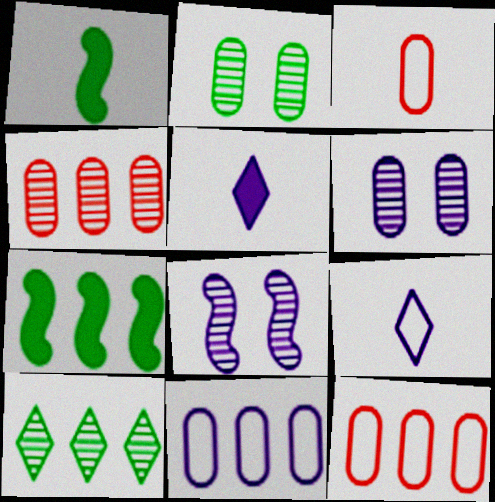[[5, 8, 11]]